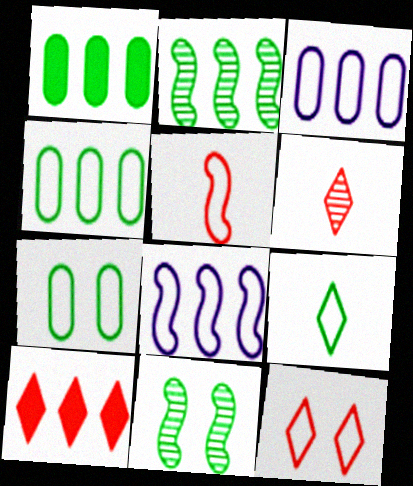[[1, 9, 11], 
[2, 3, 10], 
[6, 10, 12]]